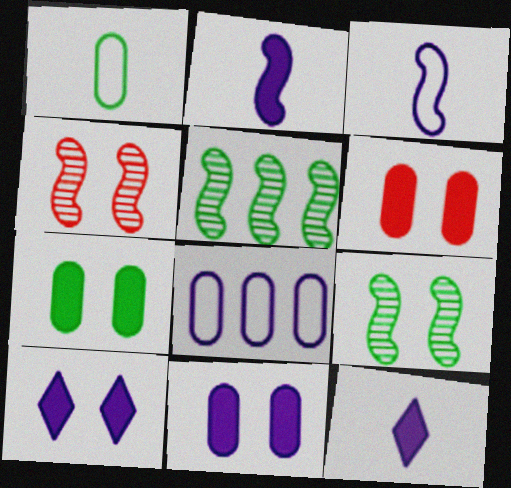[[6, 7, 11]]